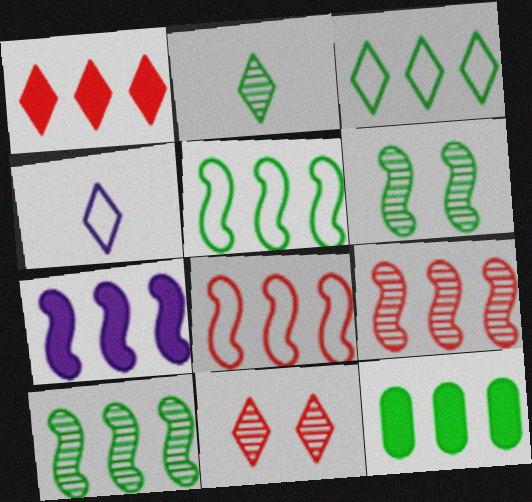[[1, 7, 12], 
[3, 10, 12], 
[5, 7, 9], 
[7, 8, 10]]